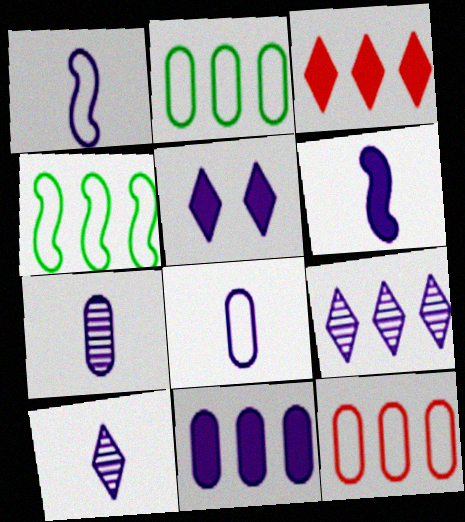[[5, 6, 11], 
[6, 8, 10]]